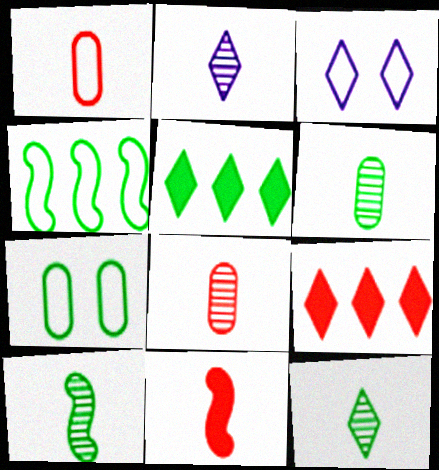[[1, 3, 4], 
[2, 8, 10], 
[3, 9, 12], 
[5, 7, 10], 
[6, 10, 12]]